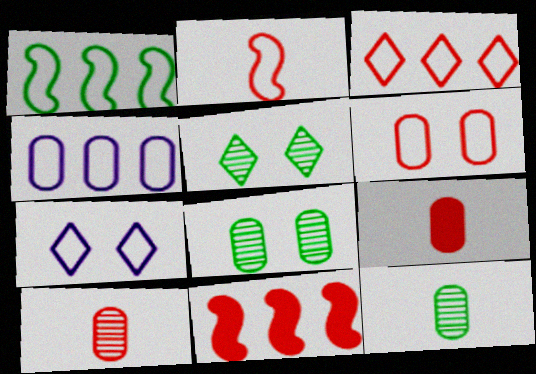[[1, 3, 4], 
[2, 3, 6], 
[4, 8, 9], 
[7, 11, 12]]